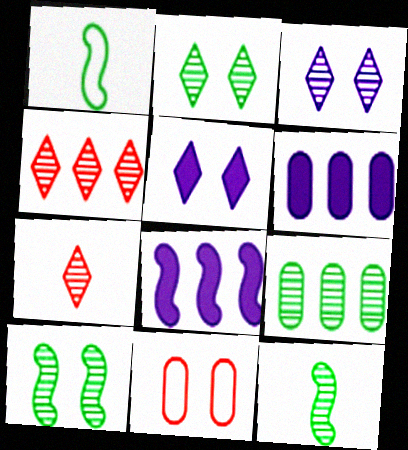[[2, 9, 12], 
[5, 10, 11]]